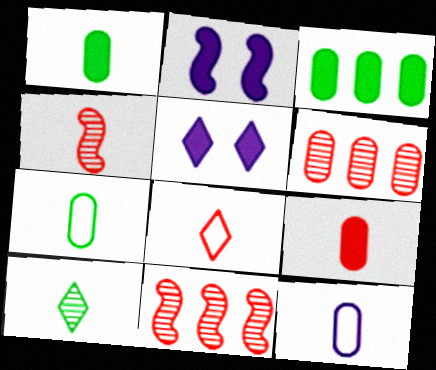[[4, 8, 9], 
[5, 7, 11]]